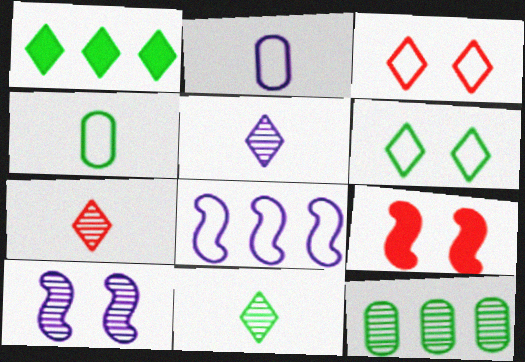[[1, 3, 5], 
[1, 6, 11], 
[3, 4, 8], 
[5, 7, 11], 
[7, 10, 12]]